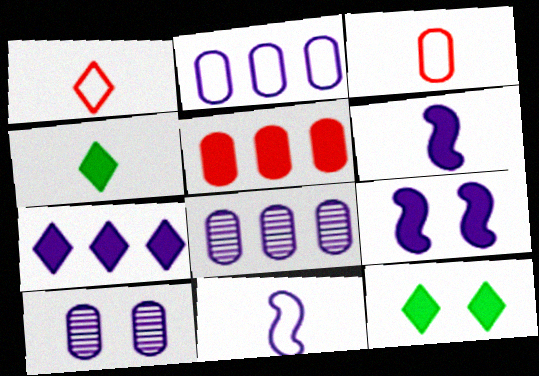[[4, 5, 9], 
[5, 6, 12], 
[7, 10, 11]]